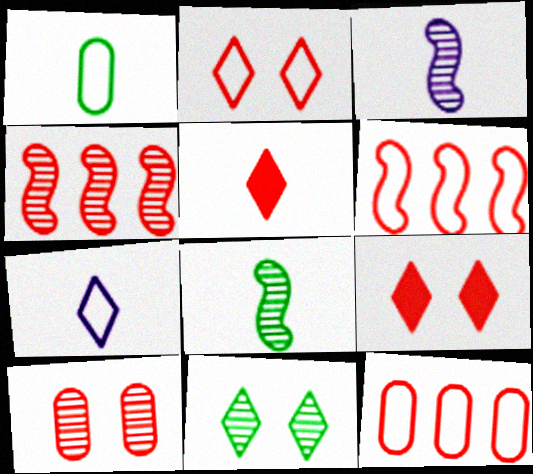[[1, 3, 5], 
[5, 6, 10]]